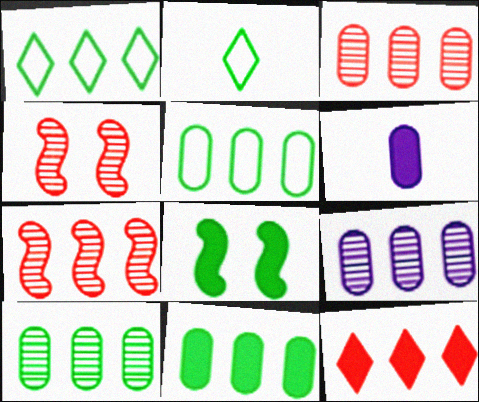[[1, 4, 6], 
[2, 8, 10], 
[3, 9, 10], 
[5, 10, 11], 
[6, 8, 12]]